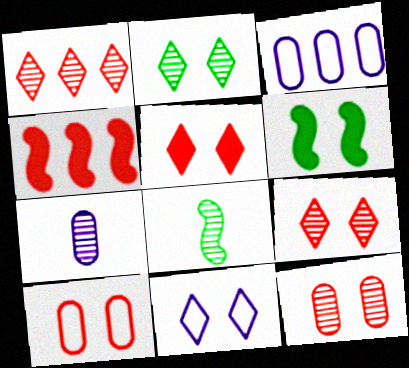[[2, 5, 11], 
[3, 5, 8], 
[6, 11, 12]]